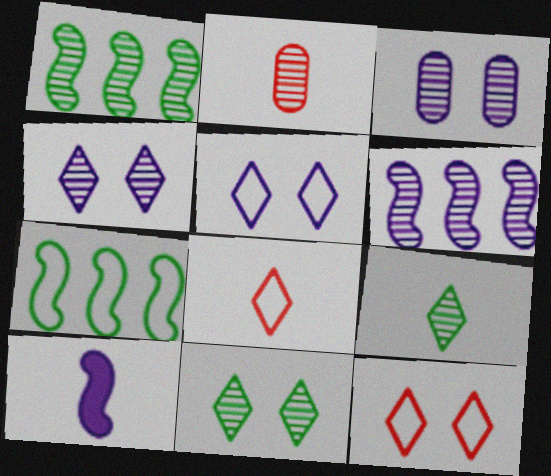[[1, 2, 4], 
[2, 6, 11]]